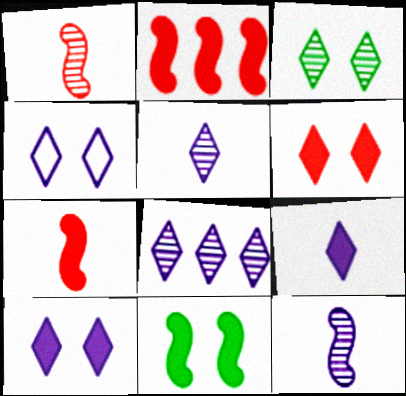[[3, 4, 6], 
[4, 8, 9]]